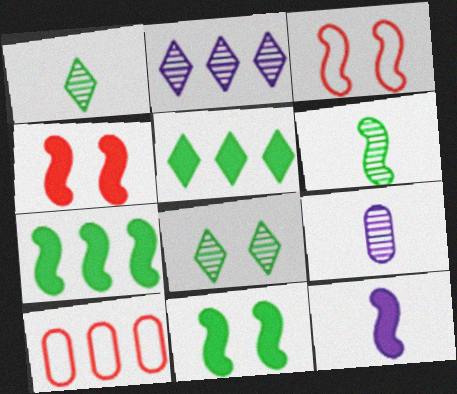[[2, 7, 10], 
[3, 5, 9], 
[4, 7, 12], 
[8, 10, 12]]